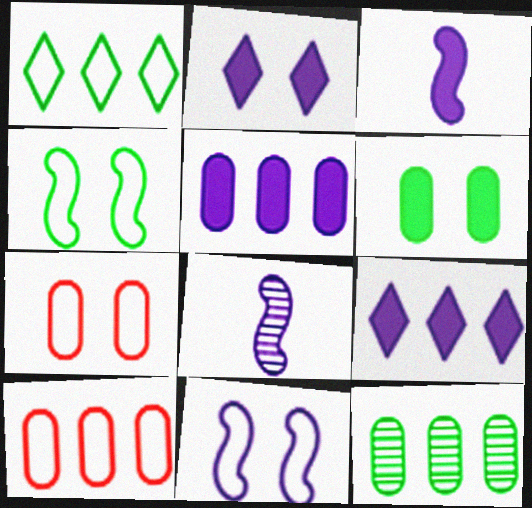[[2, 3, 5], 
[5, 10, 12]]